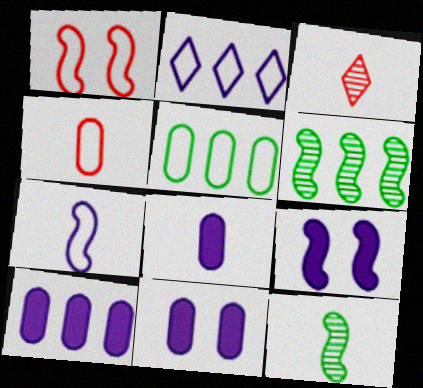[[3, 5, 9], 
[8, 10, 11]]